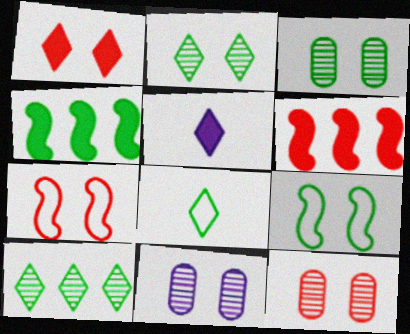[[1, 7, 12], 
[1, 9, 11], 
[3, 4, 8], 
[3, 11, 12], 
[6, 8, 11]]